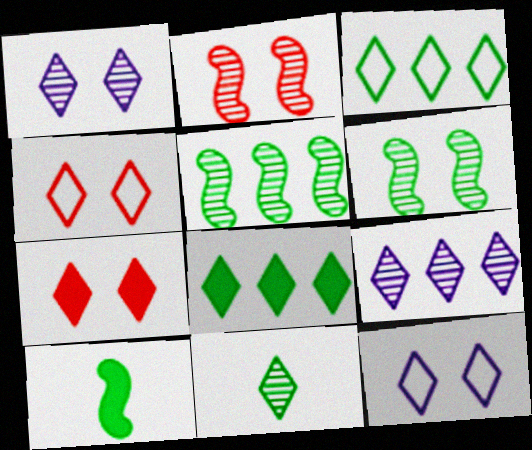[]